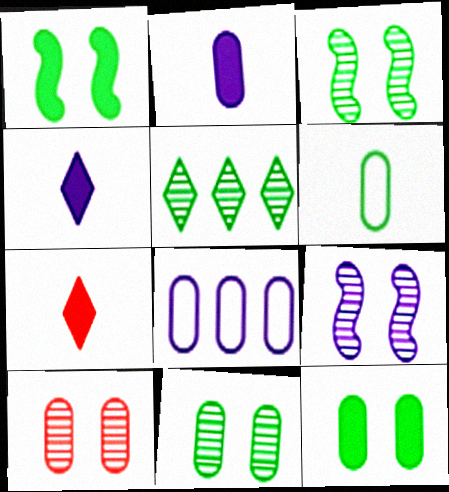[[1, 5, 6], 
[3, 7, 8], 
[4, 8, 9]]